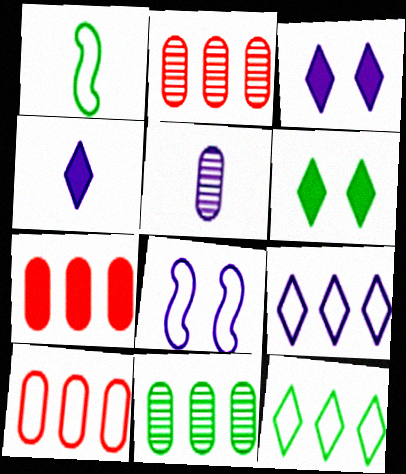[[1, 2, 3], 
[1, 6, 11], 
[2, 7, 10]]